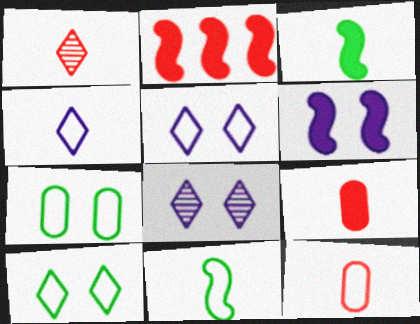[[2, 3, 6], 
[4, 11, 12]]